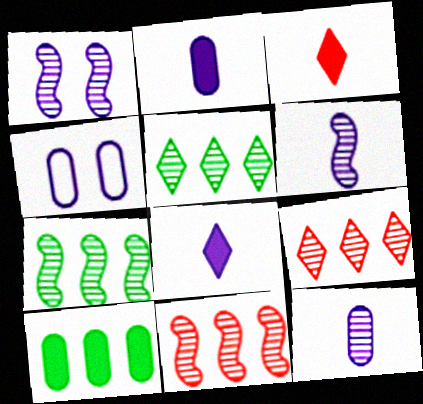[[3, 4, 7]]